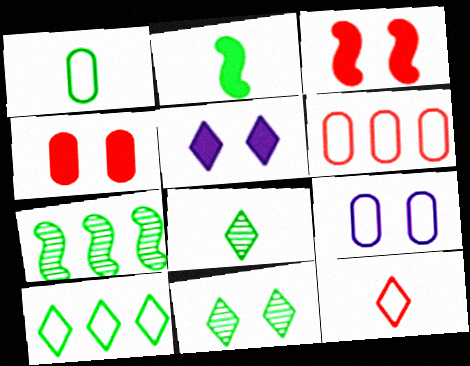[[1, 2, 8], 
[1, 6, 9], 
[3, 9, 11]]